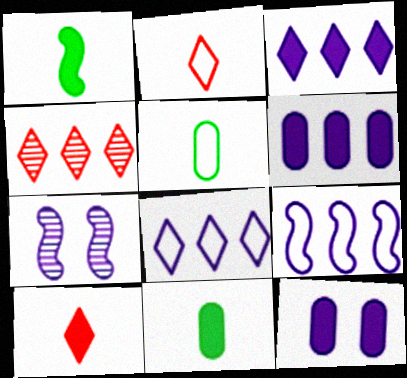[]